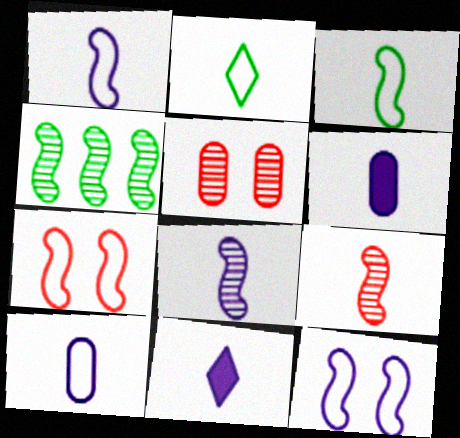[[2, 6, 9], 
[8, 10, 11]]